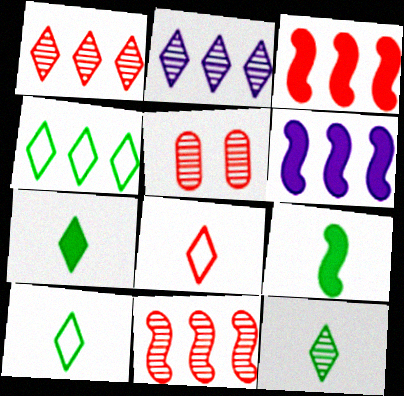[[3, 5, 8], 
[5, 6, 10], 
[7, 10, 12]]